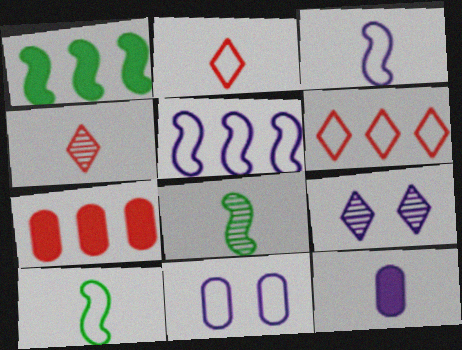[[1, 4, 11], 
[2, 8, 12], 
[4, 10, 12], 
[5, 9, 12], 
[6, 10, 11], 
[7, 9, 10]]